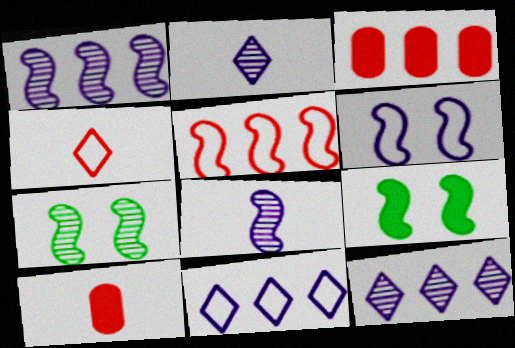[[5, 8, 9], 
[7, 10, 11]]